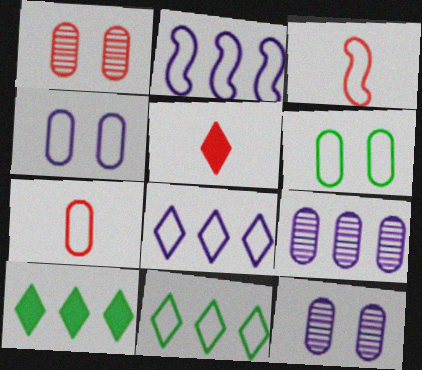[[3, 4, 11], 
[3, 6, 8], 
[3, 10, 12]]